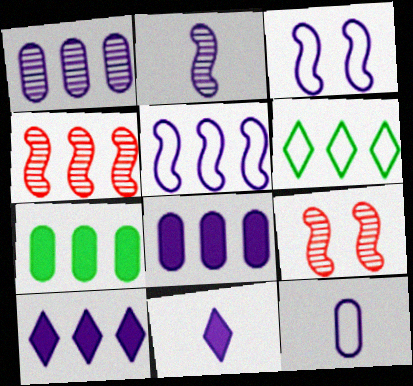[[1, 3, 11], 
[1, 5, 10], 
[2, 11, 12], 
[4, 6, 8]]